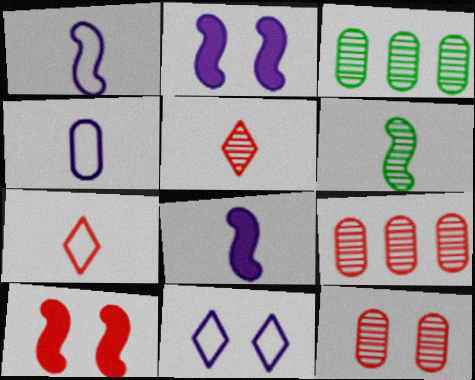[[2, 3, 7], 
[7, 9, 10]]